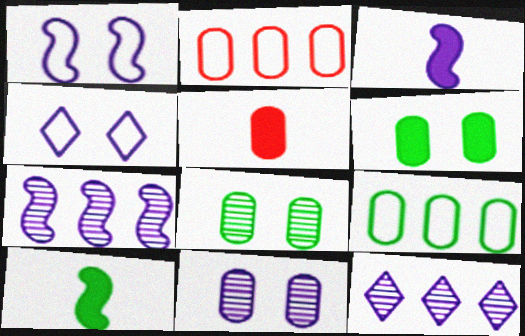[[1, 3, 7], 
[5, 9, 11]]